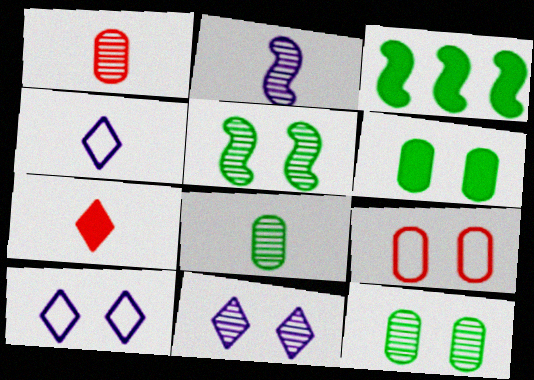[[1, 3, 10]]